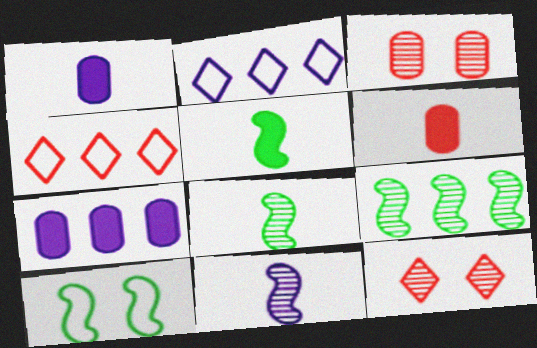[[2, 3, 5], 
[4, 7, 9], 
[5, 9, 10]]